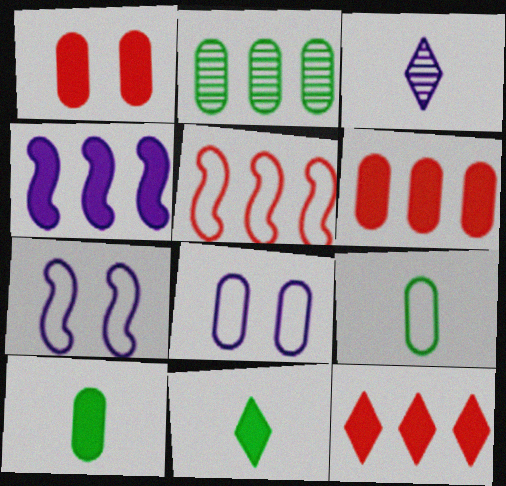[[1, 4, 11], 
[3, 4, 8]]